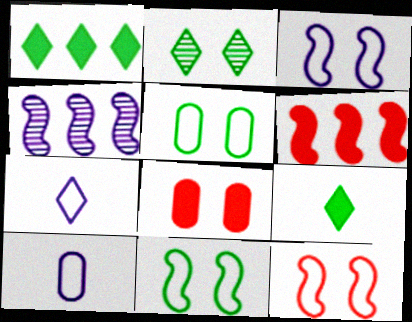[[2, 3, 8], 
[2, 6, 10], 
[3, 11, 12]]